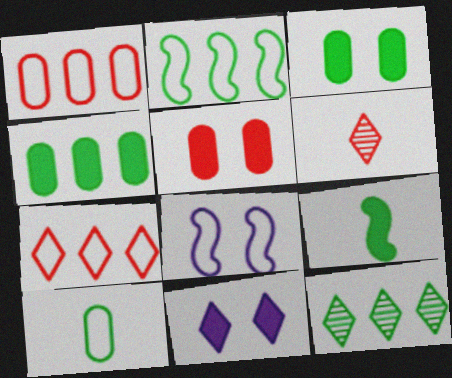[[2, 4, 12], 
[4, 6, 8], 
[7, 8, 10]]